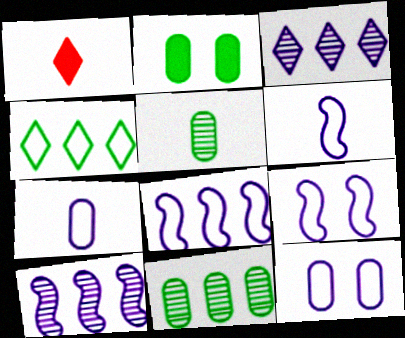[[1, 5, 6], 
[1, 9, 11], 
[6, 8, 9]]